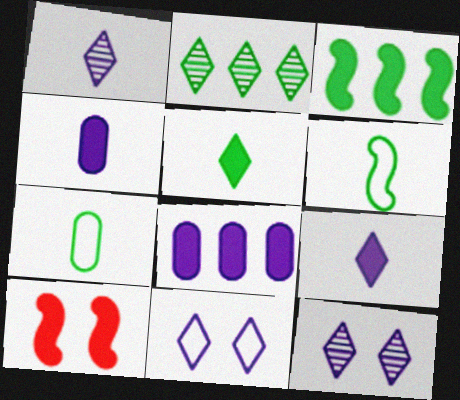[[5, 8, 10]]